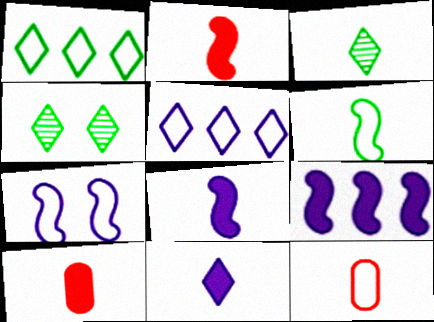[[1, 7, 12], 
[3, 8, 12], 
[4, 9, 12]]